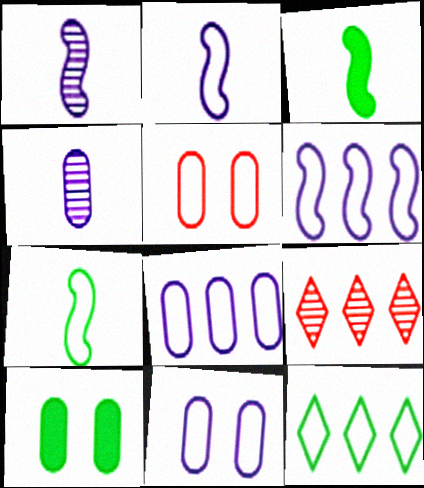[[2, 5, 12], 
[2, 9, 10], 
[3, 9, 11]]